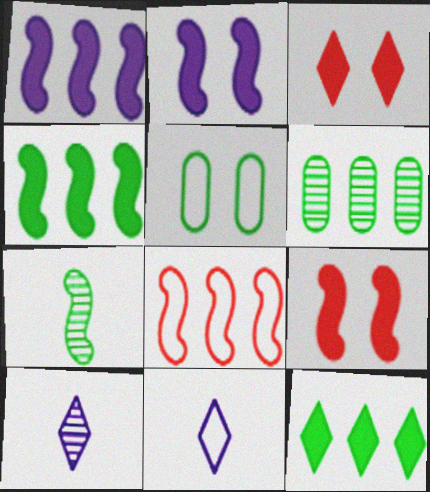[[2, 7, 8], 
[5, 7, 12], 
[5, 8, 11], 
[6, 9, 11]]